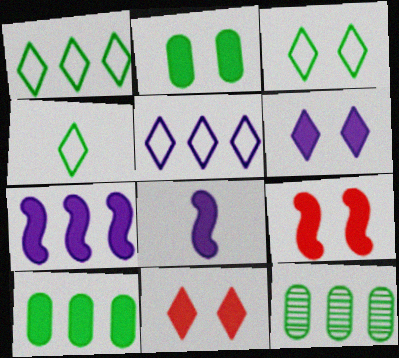[[1, 3, 4], 
[2, 6, 9], 
[8, 10, 11]]